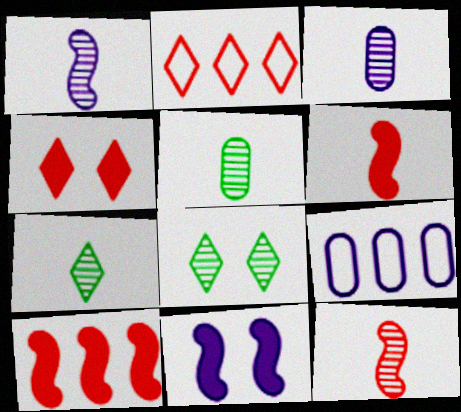[[2, 5, 11], 
[3, 7, 12], 
[6, 8, 9]]